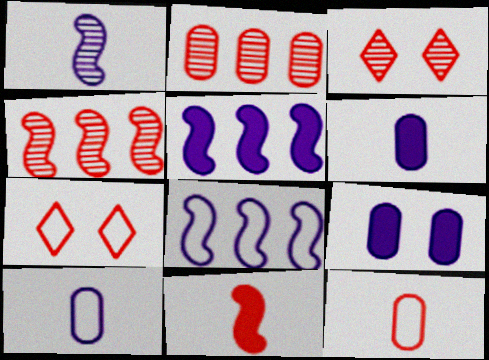[[2, 7, 11]]